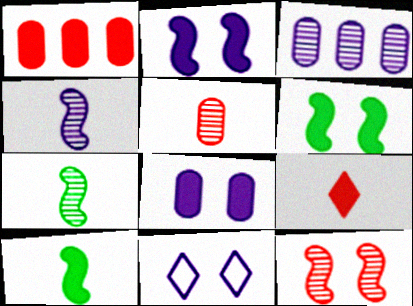[[1, 7, 11]]